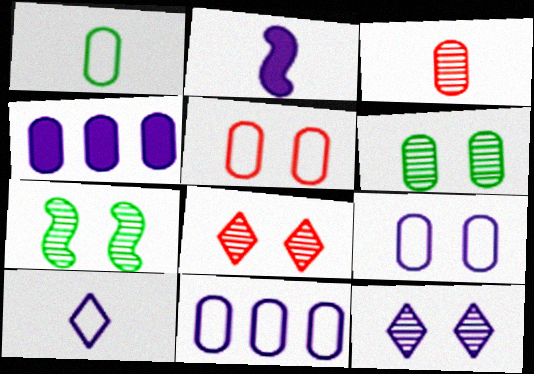[[1, 5, 11], 
[2, 11, 12]]